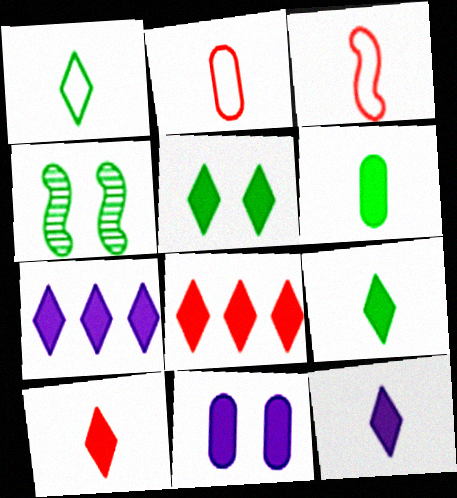[[2, 4, 7], 
[5, 7, 10], 
[5, 8, 12], 
[9, 10, 12]]